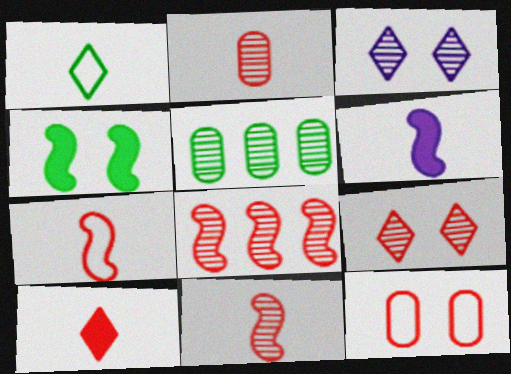[[1, 2, 6], 
[1, 4, 5], 
[2, 7, 10], 
[2, 8, 9], 
[3, 4, 12], 
[3, 5, 11], 
[8, 10, 12]]